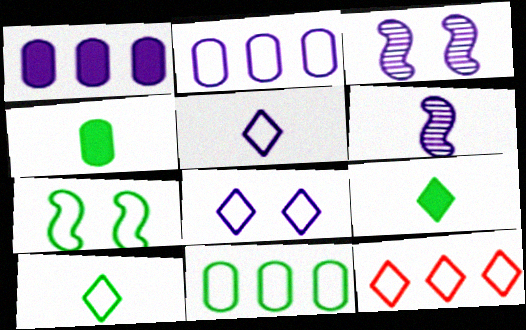[[1, 3, 5], 
[1, 6, 8], 
[3, 4, 12], 
[7, 10, 11], 
[8, 10, 12]]